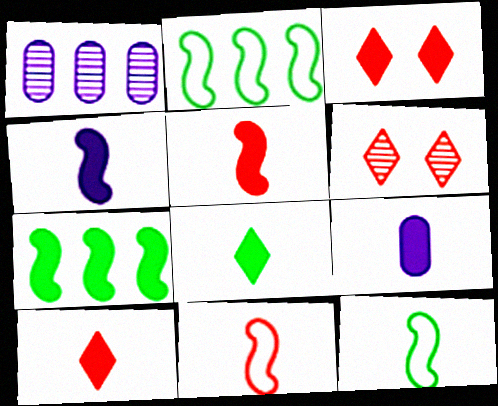[[1, 3, 12], 
[2, 6, 9], 
[3, 7, 9], 
[5, 8, 9]]